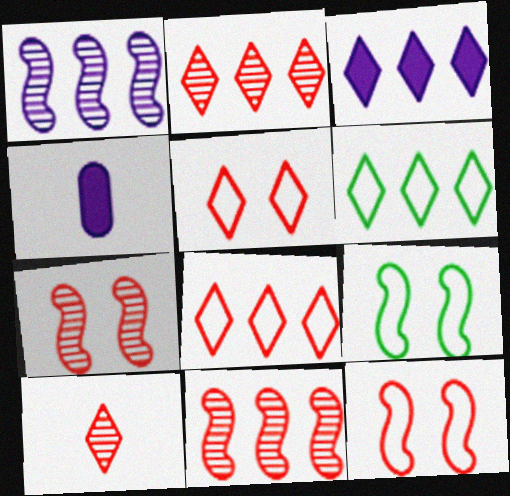[[2, 3, 6], 
[2, 4, 9], 
[4, 6, 7]]